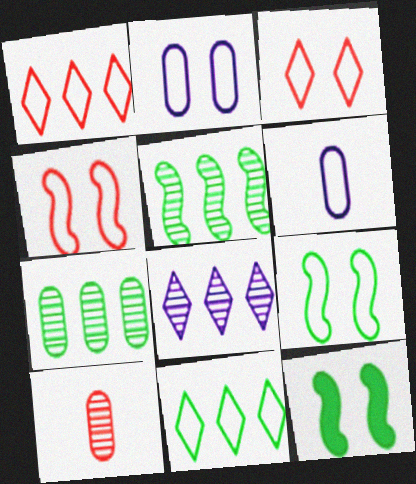[[1, 6, 9], 
[2, 3, 9], 
[4, 6, 11]]